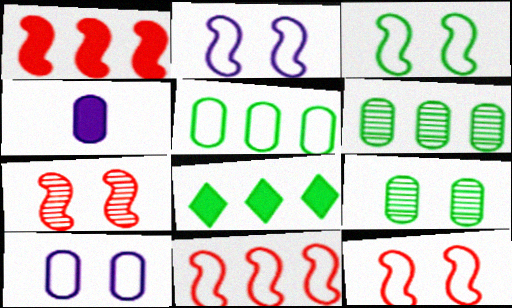[[2, 3, 12]]